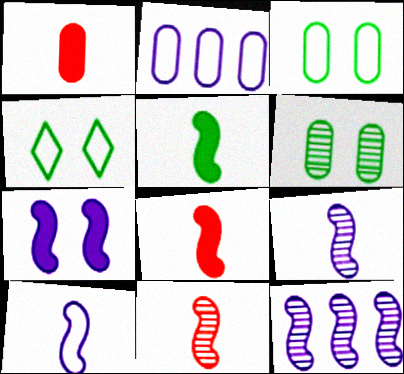[[1, 2, 6], 
[1, 4, 12], 
[5, 10, 11], 
[7, 10, 12]]